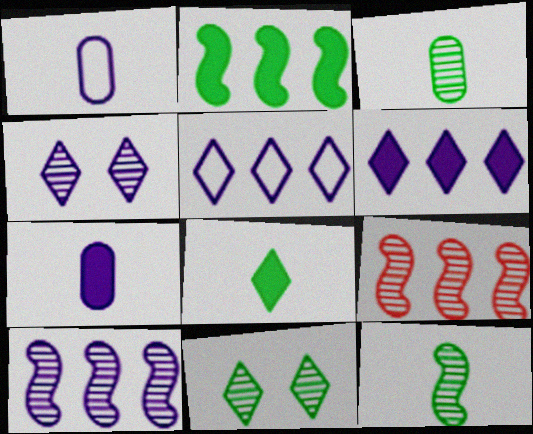[[3, 4, 9]]